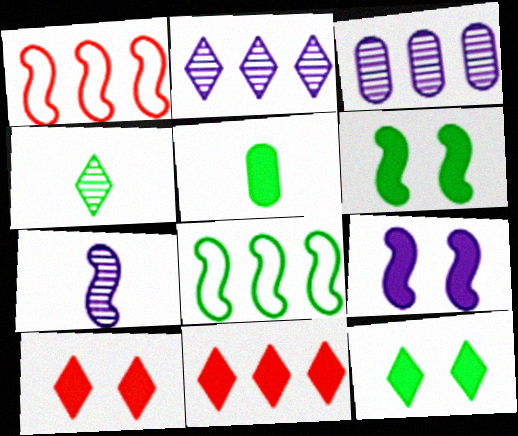[[1, 6, 7], 
[3, 8, 11], 
[5, 9, 11]]